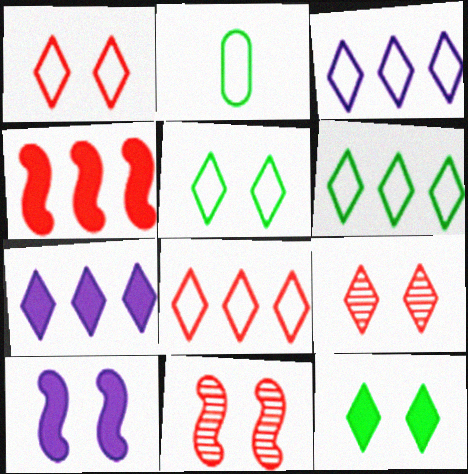[[2, 7, 11], 
[3, 6, 8]]